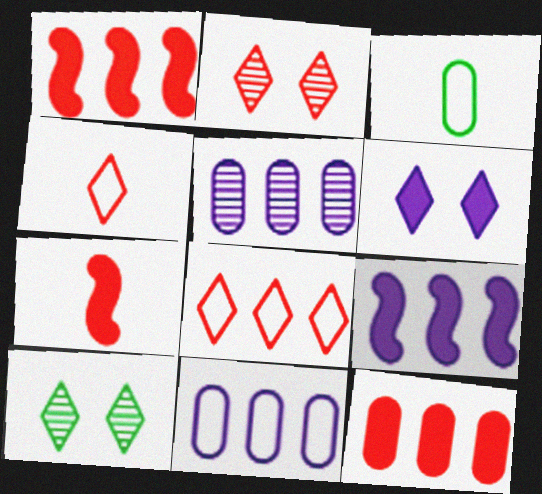[[2, 3, 9], 
[7, 10, 11]]